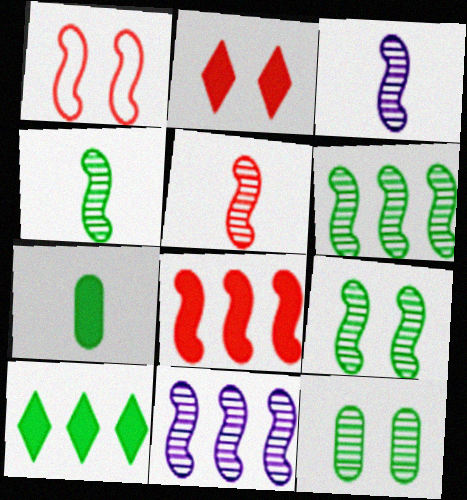[[1, 5, 8], 
[3, 4, 5], 
[4, 6, 9], 
[5, 9, 11]]